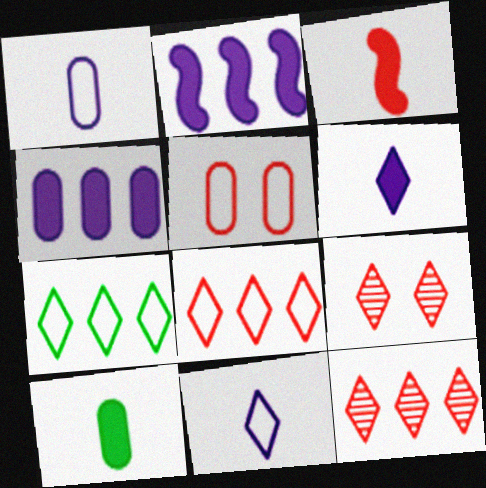[[3, 5, 12], 
[3, 6, 10], 
[6, 7, 9]]